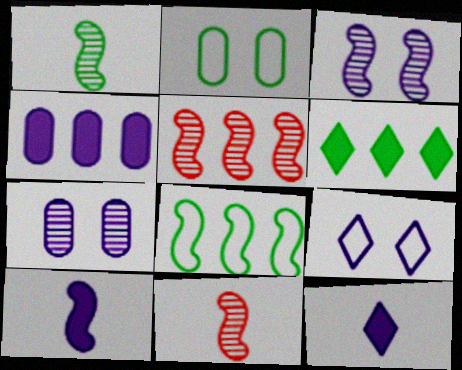[[1, 2, 6], 
[1, 3, 5], 
[2, 5, 12]]